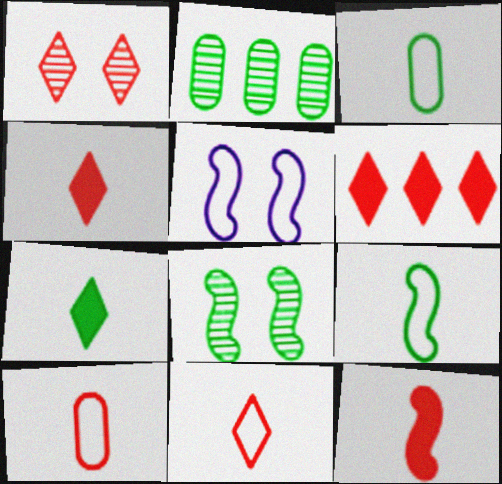[[1, 6, 11], 
[2, 4, 5]]